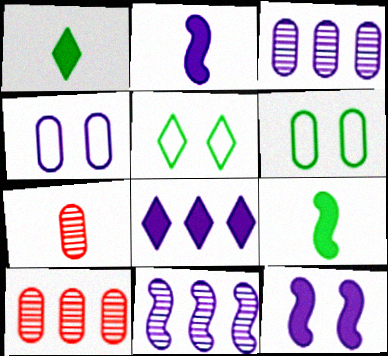[[2, 5, 10]]